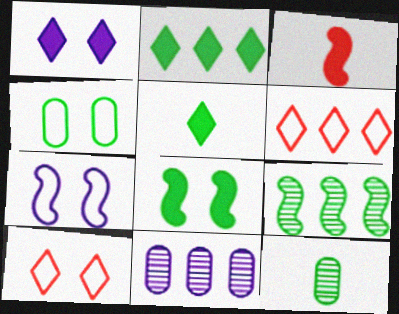[[3, 7, 9], 
[4, 5, 9], 
[4, 7, 10]]